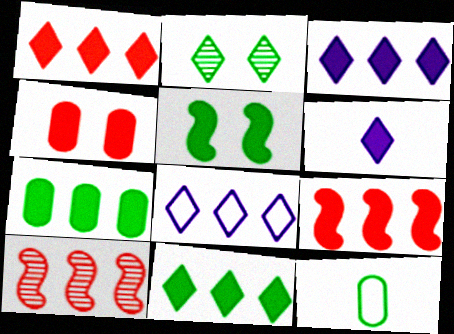[[1, 3, 11], 
[3, 7, 9], 
[7, 8, 10]]